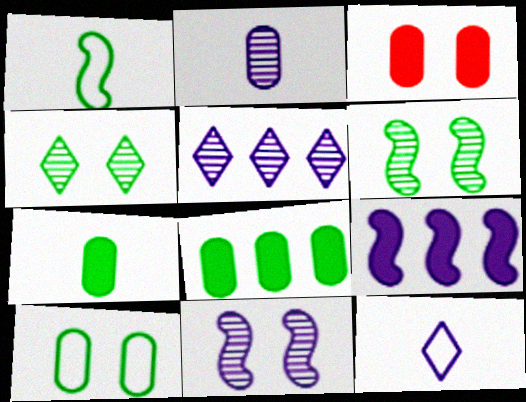[[1, 3, 5], 
[1, 4, 8], 
[2, 5, 11]]